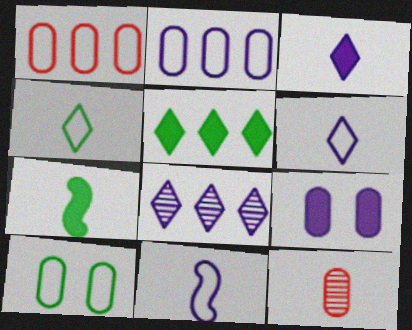[[6, 7, 12], 
[8, 9, 11]]